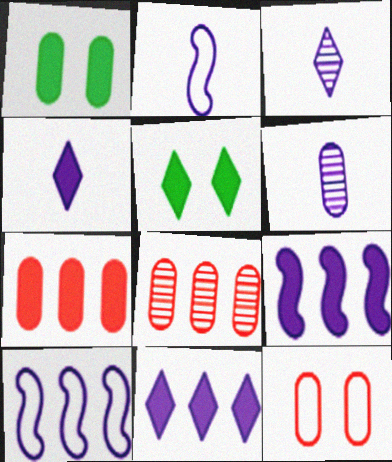[[2, 4, 6], 
[2, 5, 8]]